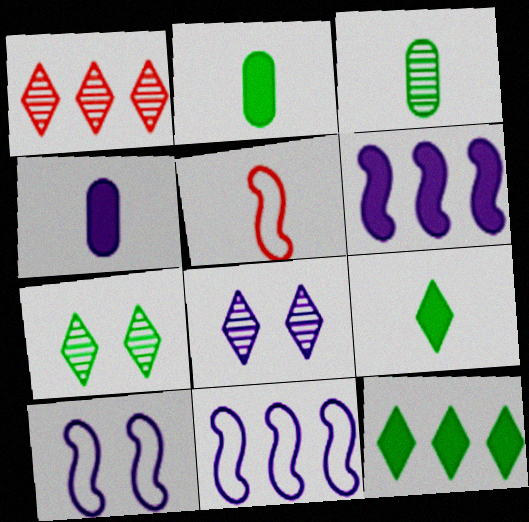[[1, 2, 10], 
[4, 8, 11]]